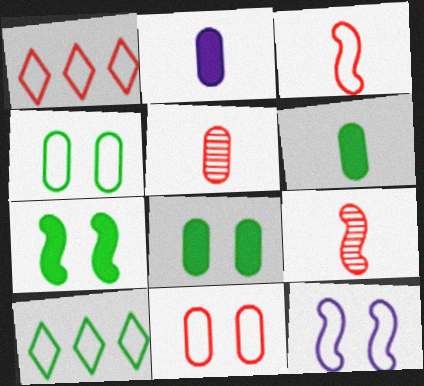[[1, 3, 11]]